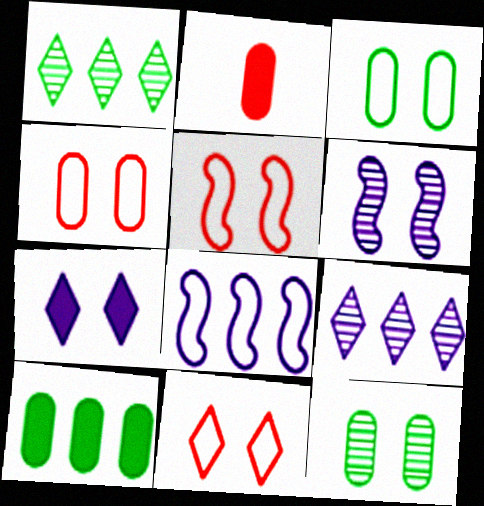[[4, 5, 11], 
[5, 7, 12]]